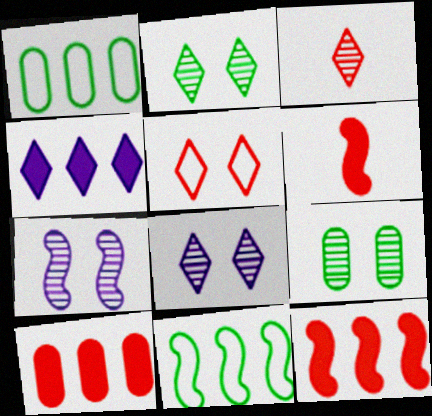[[1, 6, 8], 
[6, 7, 11]]